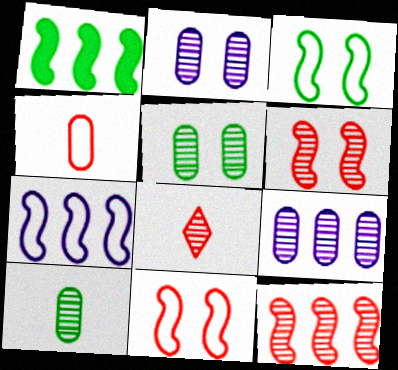[[1, 7, 12]]